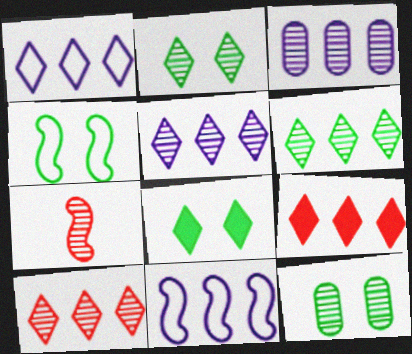[[1, 6, 9], 
[2, 3, 7], 
[4, 8, 12], 
[5, 6, 10], 
[5, 7, 12]]